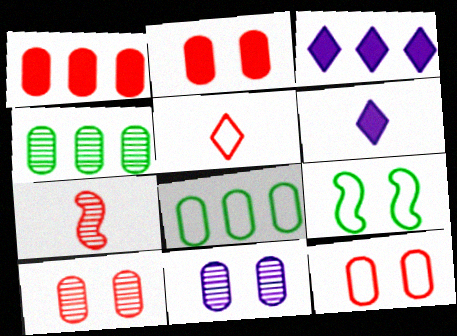[[2, 10, 12]]